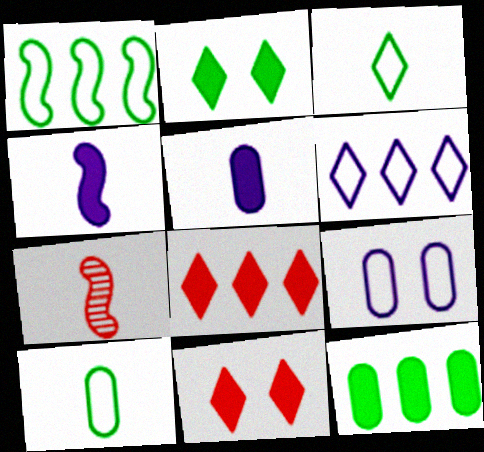[[3, 5, 7], 
[4, 11, 12]]